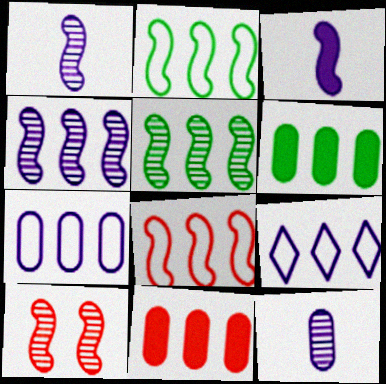[[1, 5, 10], 
[2, 3, 10], 
[5, 9, 11]]